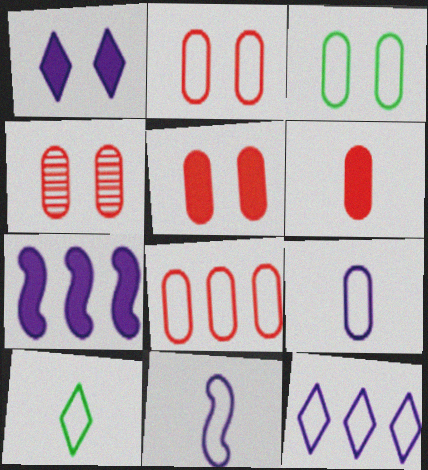[[2, 4, 5], 
[3, 8, 9], 
[4, 6, 8], 
[4, 7, 10]]